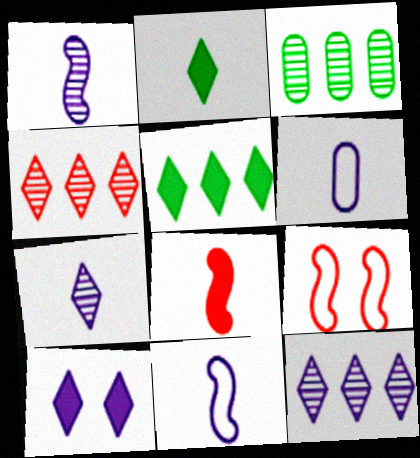[]